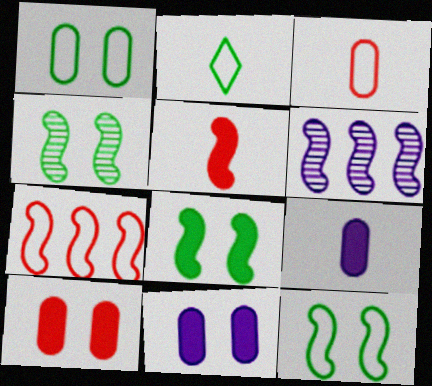[[2, 6, 10], 
[4, 8, 12], 
[5, 6, 12]]